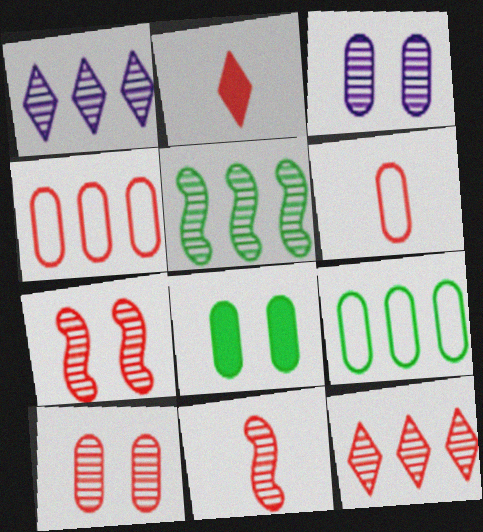[[2, 4, 7], 
[2, 6, 11], 
[10, 11, 12]]